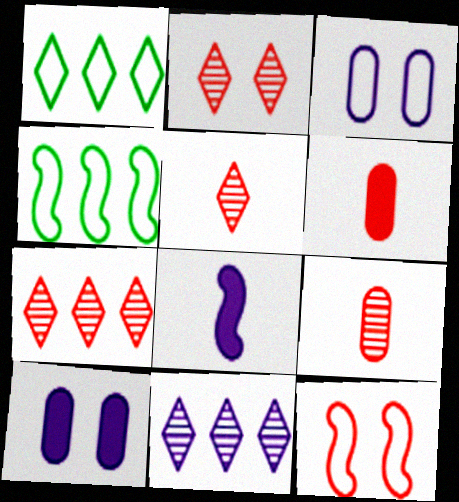[[2, 5, 7], 
[3, 8, 11], 
[4, 5, 10], 
[6, 7, 12]]